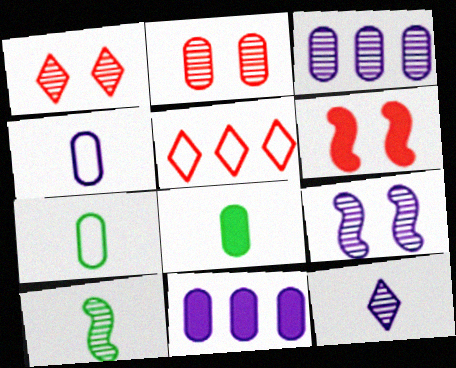[[1, 3, 10], 
[2, 7, 11], 
[3, 9, 12], 
[5, 8, 9]]